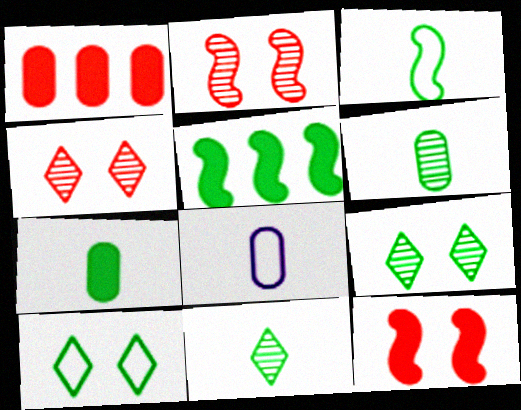[[3, 7, 11], 
[4, 5, 8], 
[5, 6, 10]]